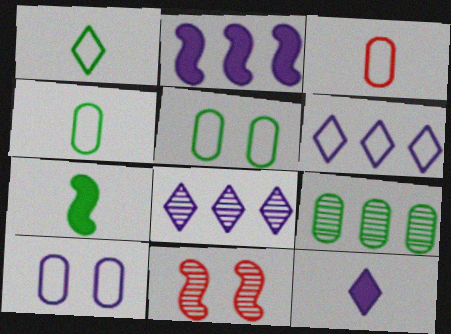[]